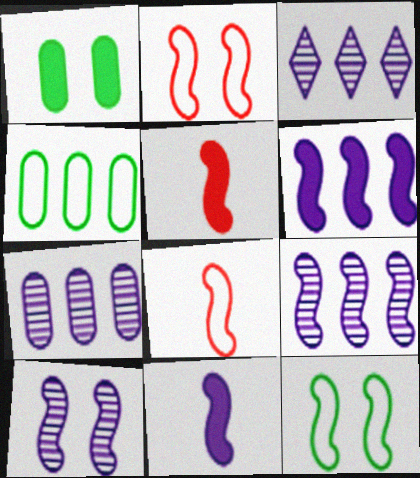[[1, 3, 8], 
[3, 7, 9], 
[5, 9, 12]]